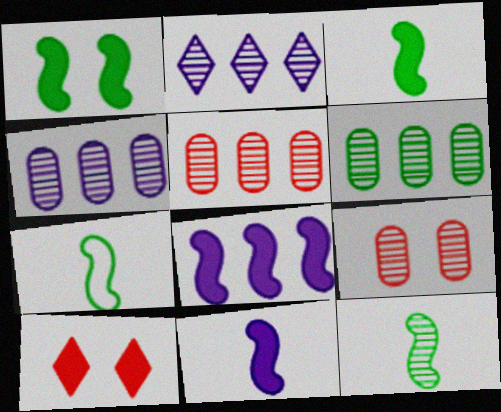[[2, 9, 12], 
[3, 7, 12], 
[4, 5, 6], 
[4, 7, 10]]